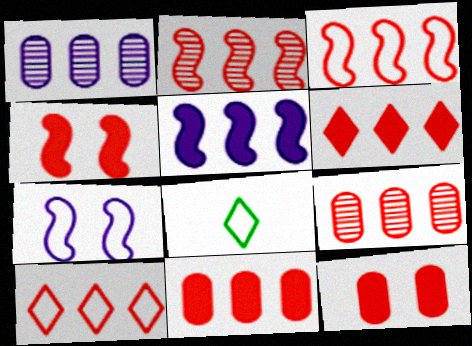[[1, 4, 8], 
[2, 10, 11], 
[3, 6, 9]]